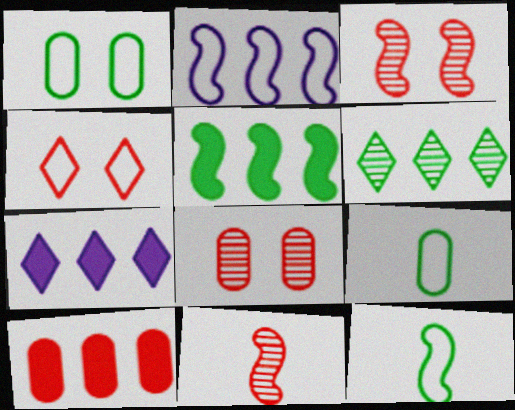[[1, 7, 11], 
[2, 4, 9], 
[2, 6, 10], 
[3, 7, 9], 
[4, 10, 11], 
[5, 7, 10], 
[7, 8, 12]]